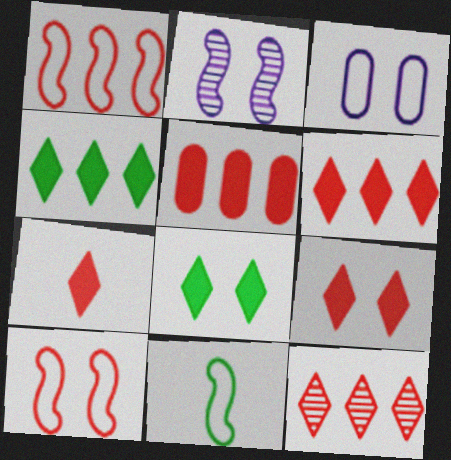[[1, 5, 12], 
[6, 7, 9]]